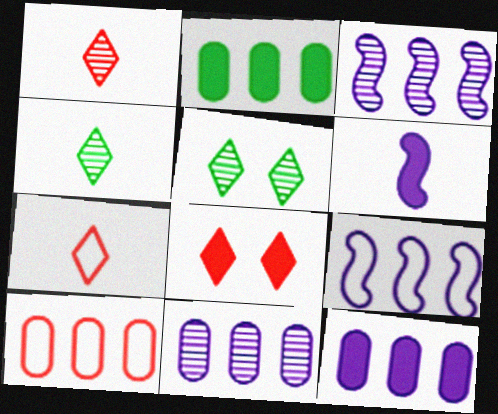[[2, 6, 8], 
[2, 10, 11], 
[5, 6, 10]]